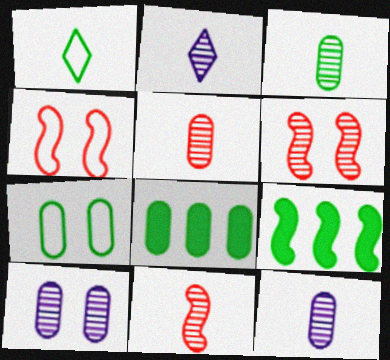[[2, 3, 11], 
[2, 4, 8], 
[3, 5, 12], 
[3, 7, 8]]